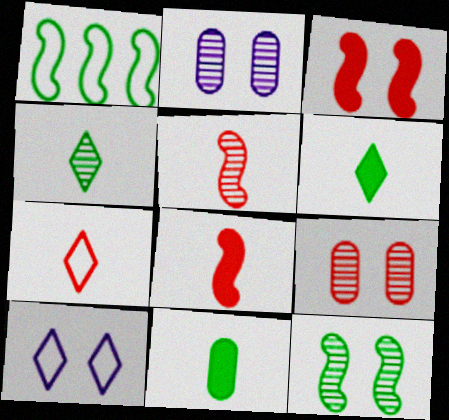[]